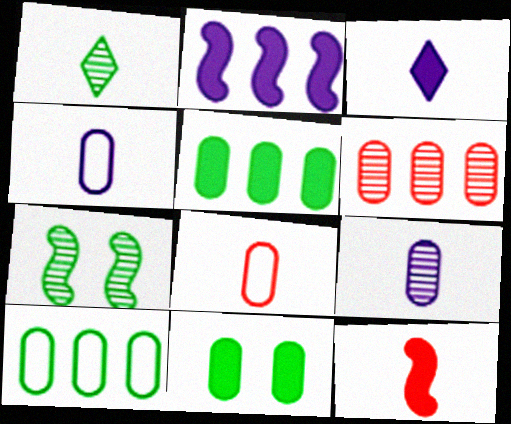[[1, 4, 12], 
[4, 6, 11]]